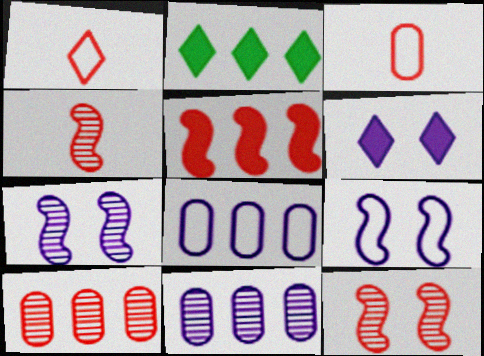[[2, 3, 7]]